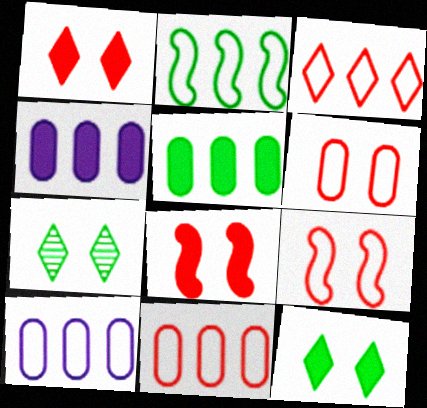[[2, 3, 10]]